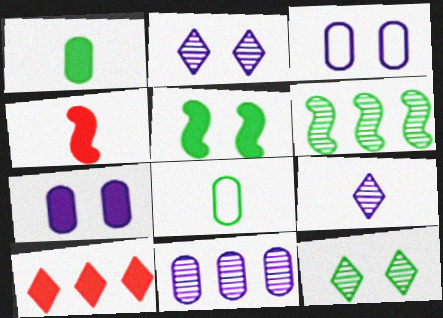[[4, 8, 9]]